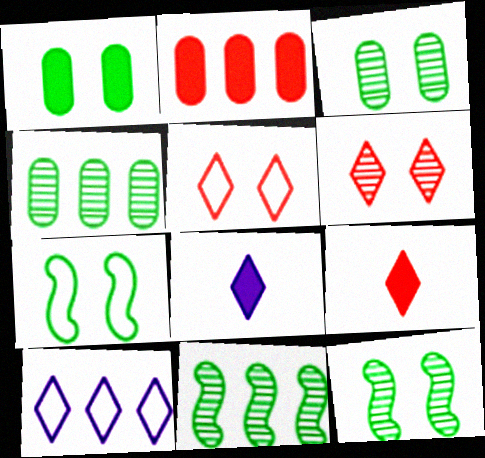[[2, 10, 11]]